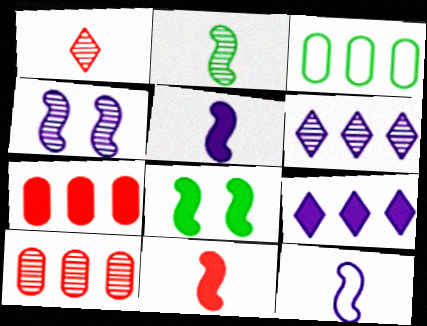[[2, 11, 12]]